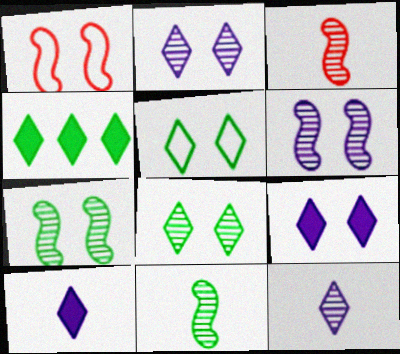[]